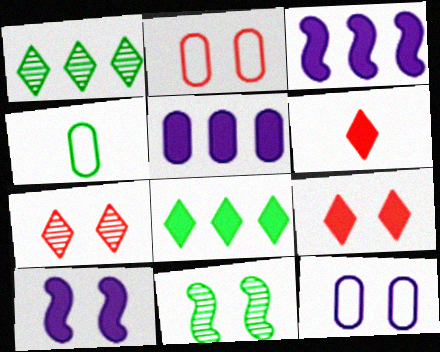[[3, 4, 7], 
[4, 8, 11], 
[9, 11, 12]]